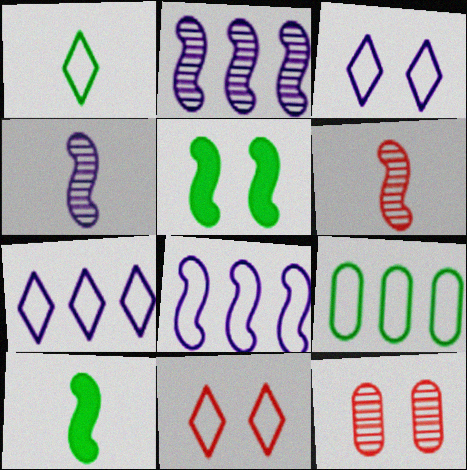[[1, 7, 11], 
[3, 5, 12], 
[5, 6, 8], 
[7, 10, 12]]